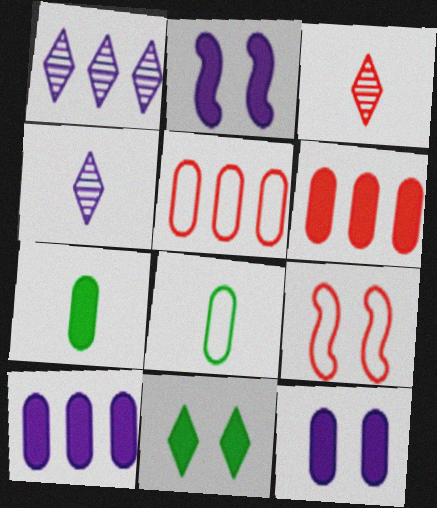[[1, 7, 9], 
[3, 6, 9], 
[6, 7, 12]]